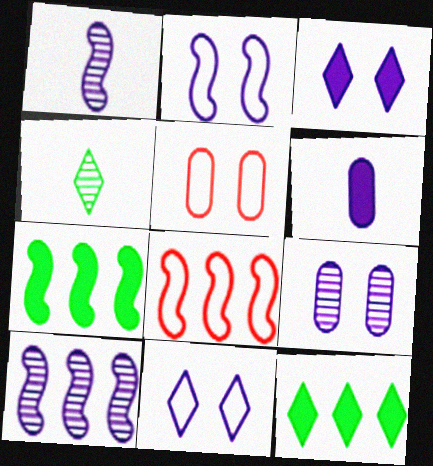[[1, 5, 12], 
[2, 3, 9], 
[6, 10, 11], 
[7, 8, 10]]